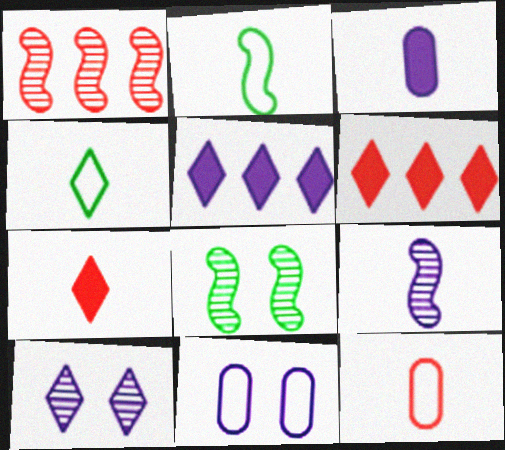[[1, 8, 9], 
[4, 6, 10], 
[5, 8, 12], 
[5, 9, 11]]